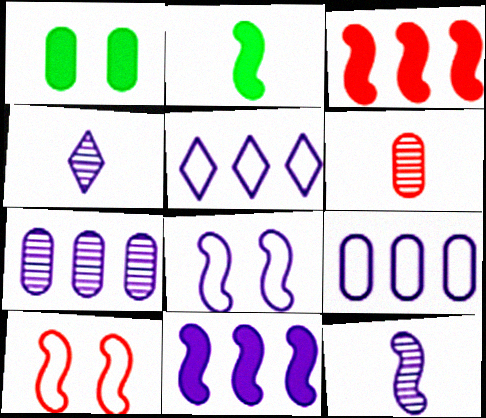[[1, 6, 9], 
[5, 7, 11], 
[8, 11, 12]]